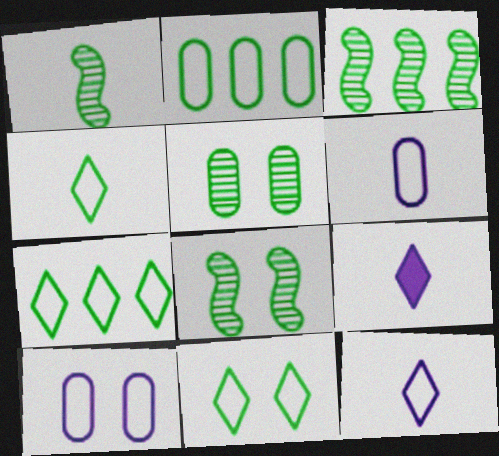[[1, 3, 8], 
[4, 7, 11]]